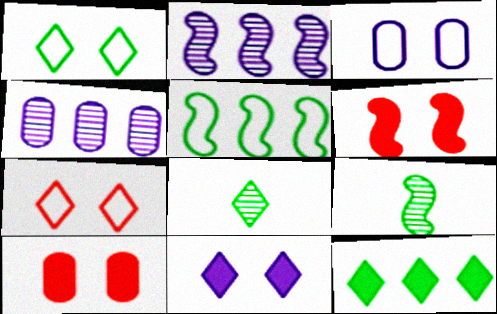[[1, 8, 12]]